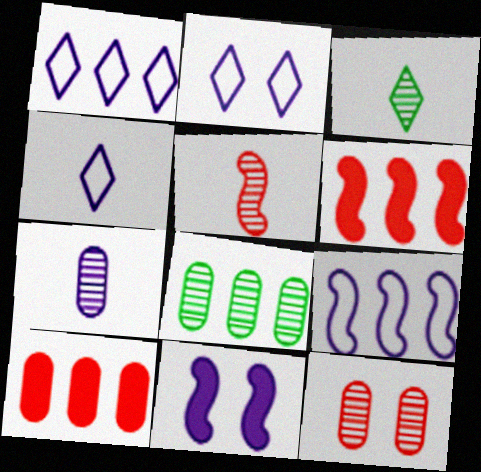[[1, 2, 4], 
[1, 6, 8], 
[1, 7, 11], 
[3, 5, 7], 
[7, 8, 12]]